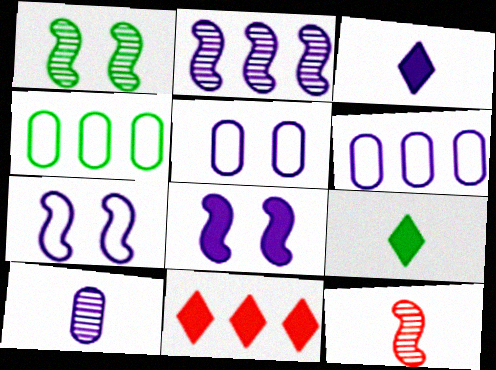[[1, 2, 12], 
[1, 4, 9], 
[2, 3, 5], 
[2, 4, 11]]